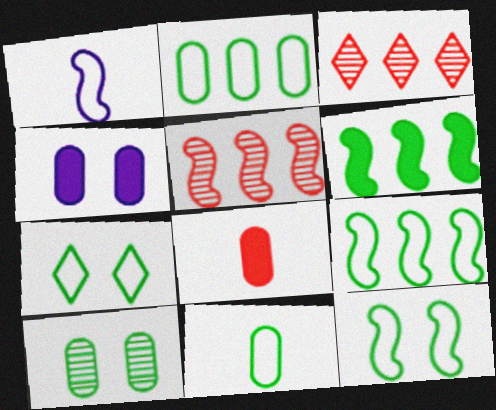[[7, 9, 11]]